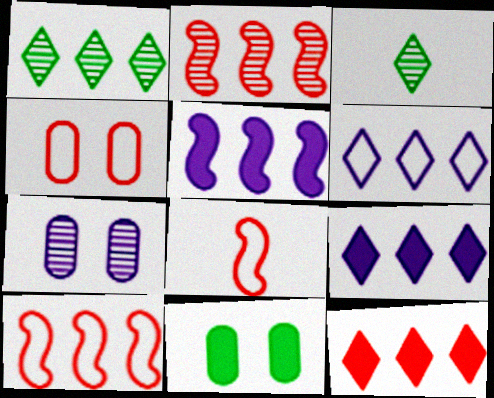[[1, 6, 12], 
[2, 3, 7], 
[3, 4, 5], 
[4, 7, 11]]